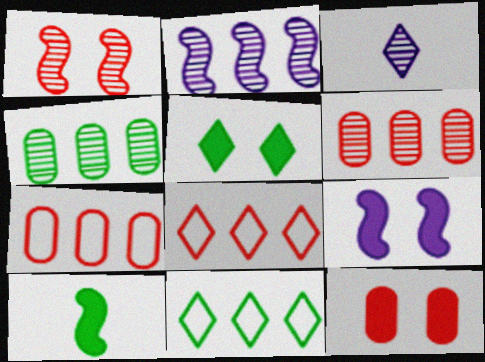[[1, 3, 4], 
[3, 5, 8], 
[5, 9, 12]]